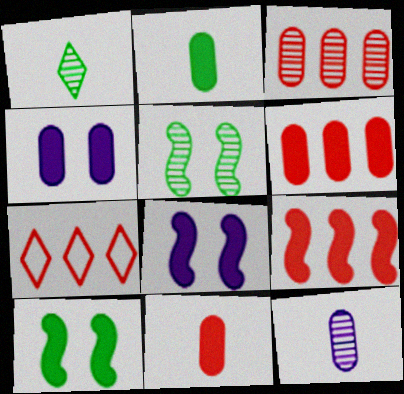[[2, 4, 6], 
[3, 7, 9], 
[7, 10, 12]]